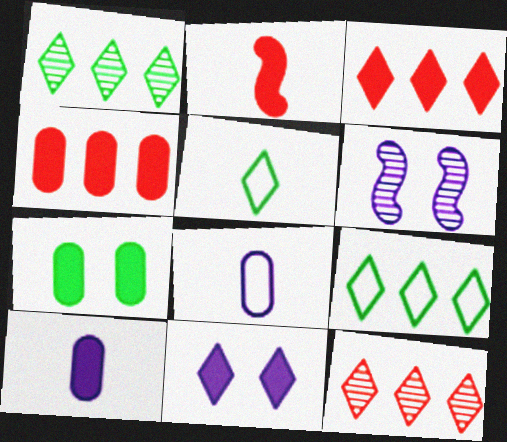[[4, 5, 6], 
[4, 7, 10], 
[5, 11, 12]]